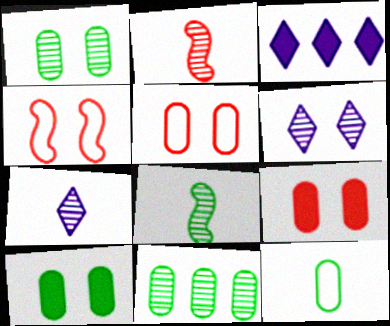[[2, 6, 11], 
[3, 5, 8], 
[4, 6, 10], 
[10, 11, 12]]